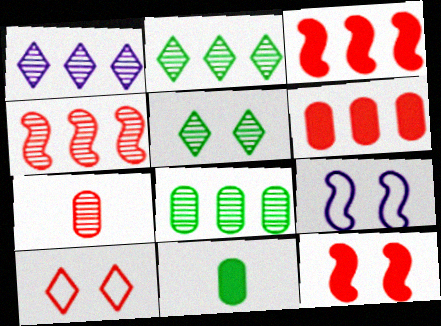[[1, 4, 8], 
[3, 7, 10]]